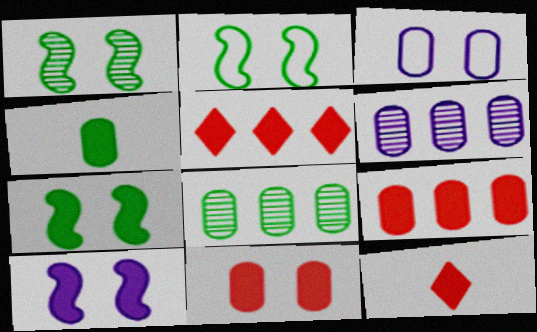[[1, 2, 7], 
[2, 6, 12], 
[4, 5, 10]]